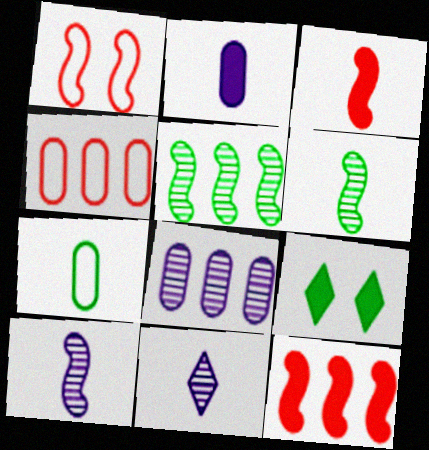[[2, 9, 12], 
[3, 7, 11], 
[4, 9, 10], 
[5, 7, 9]]